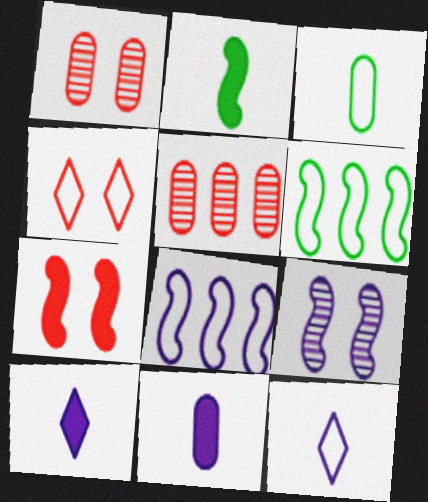[[1, 4, 7], 
[1, 6, 10], 
[3, 4, 8]]